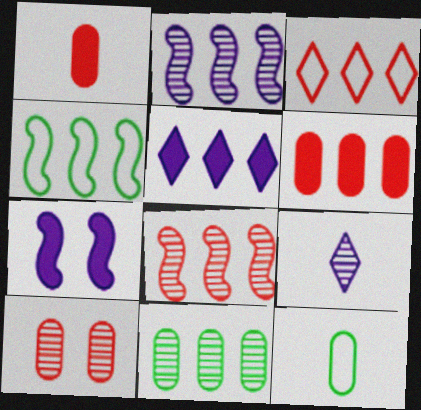[[3, 6, 8]]